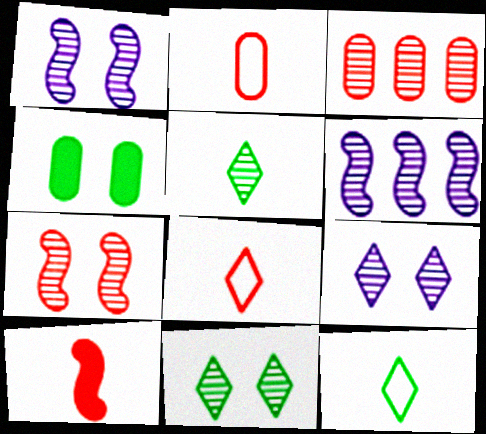[[1, 3, 5], 
[4, 6, 8]]